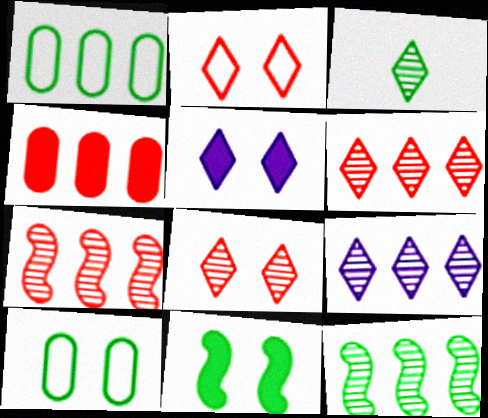[[1, 3, 11], 
[3, 8, 9]]